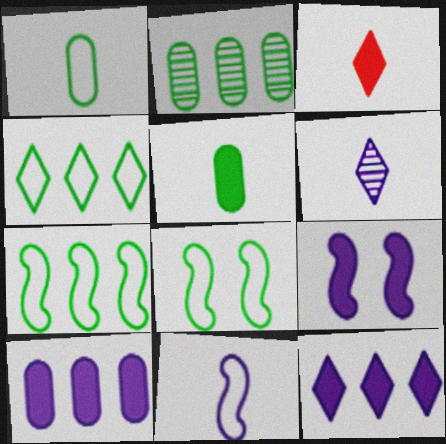[[1, 4, 8]]